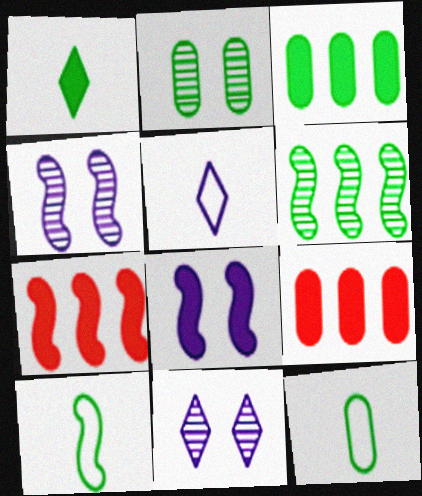[[1, 8, 9], 
[2, 3, 12], 
[2, 5, 7], 
[4, 7, 10], 
[7, 11, 12], 
[9, 10, 11]]